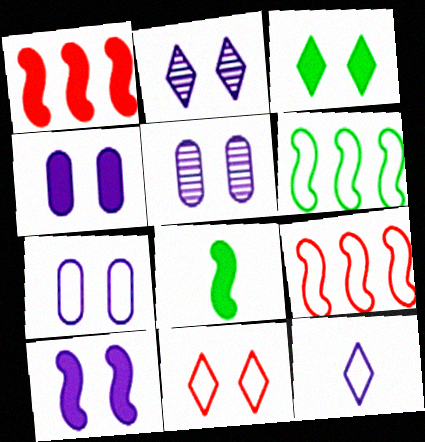[[1, 8, 10], 
[2, 3, 11], 
[2, 7, 10], 
[4, 5, 7]]